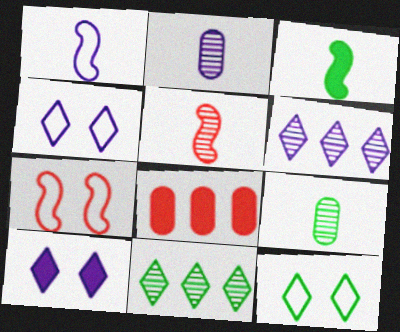[[1, 3, 5], 
[3, 8, 10]]